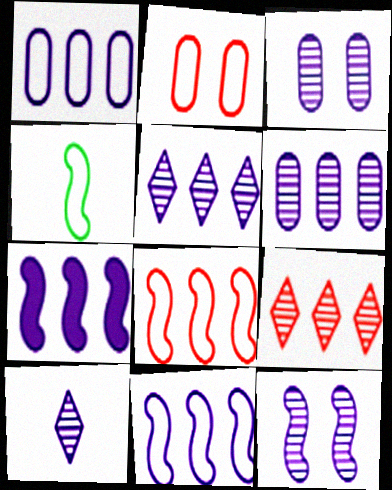[[1, 5, 7], 
[6, 10, 12]]